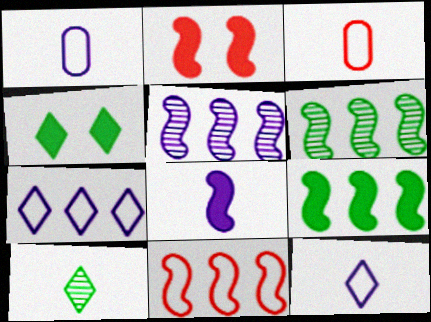[[2, 8, 9], 
[3, 4, 5], 
[3, 8, 10], 
[5, 9, 11]]